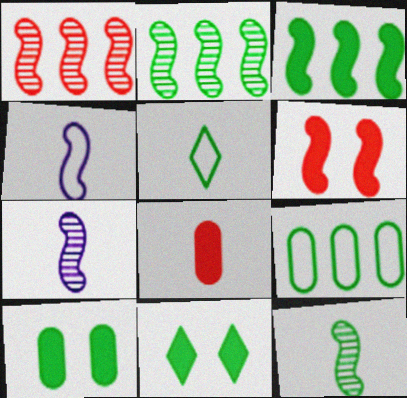[[2, 4, 6], 
[2, 5, 10], 
[5, 7, 8], 
[9, 11, 12]]